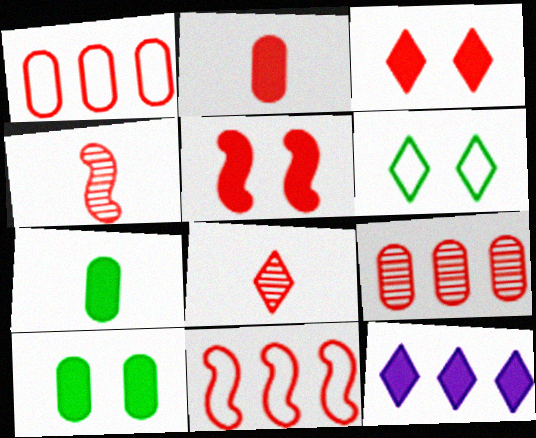[[1, 3, 4], 
[1, 5, 8], 
[4, 5, 11], 
[5, 7, 12], 
[6, 8, 12]]